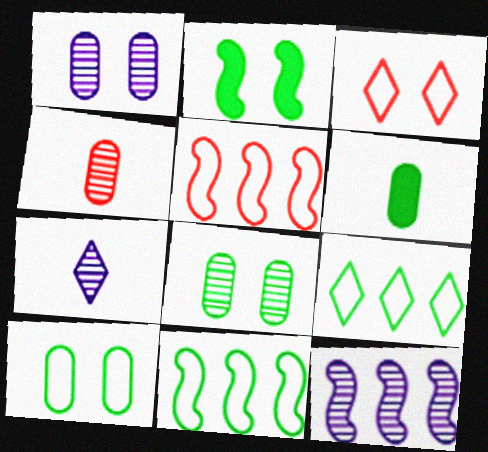[[1, 2, 3], 
[1, 7, 12], 
[3, 6, 12]]